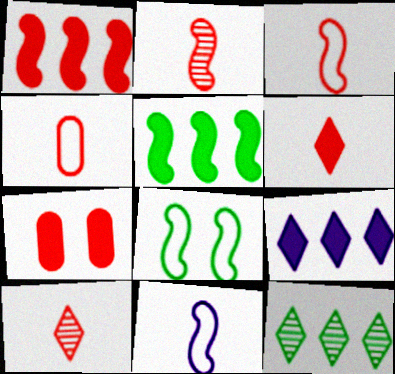[[1, 6, 7], 
[2, 4, 6], 
[7, 11, 12]]